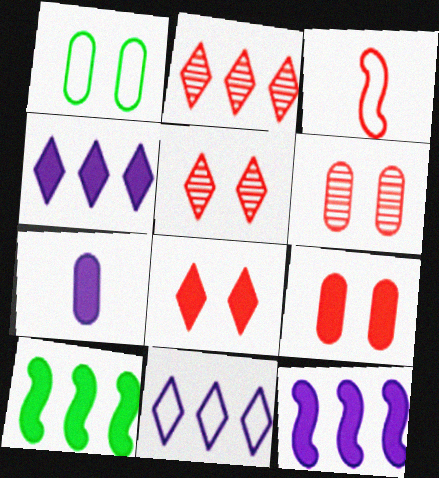[[1, 3, 11], 
[2, 3, 9], 
[7, 8, 10]]